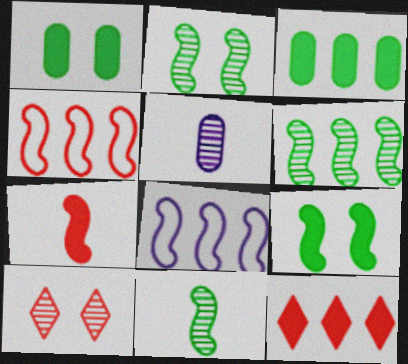[[2, 6, 11], 
[2, 7, 8], 
[5, 6, 10]]